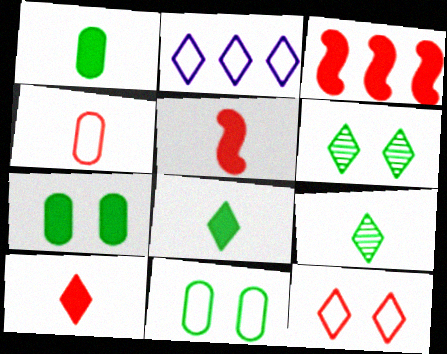[[2, 6, 10]]